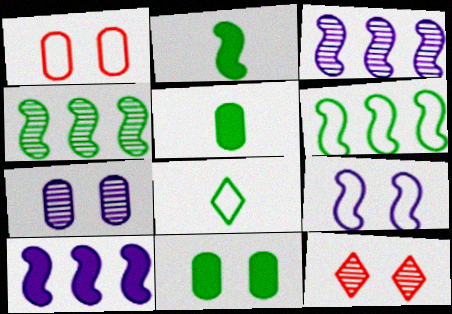[[1, 7, 11], 
[4, 8, 11], 
[9, 11, 12]]